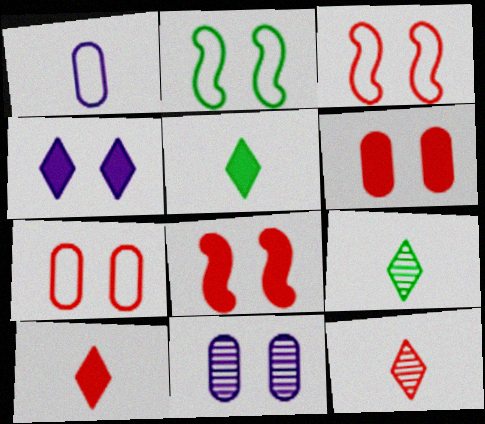[]